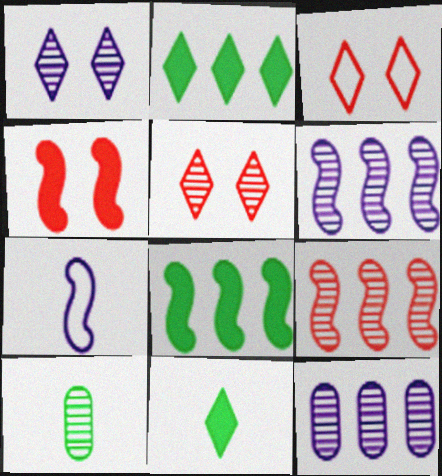[[1, 9, 10], 
[5, 6, 10]]